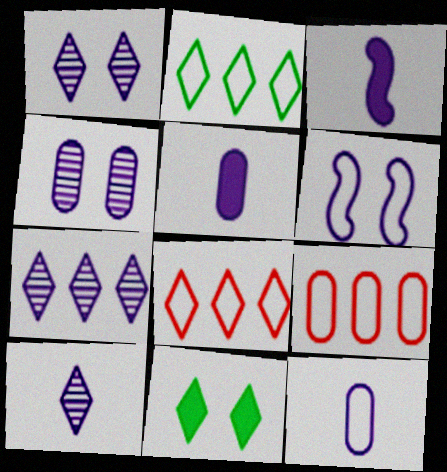[[1, 7, 10], 
[3, 10, 12], 
[5, 6, 7], 
[8, 10, 11]]